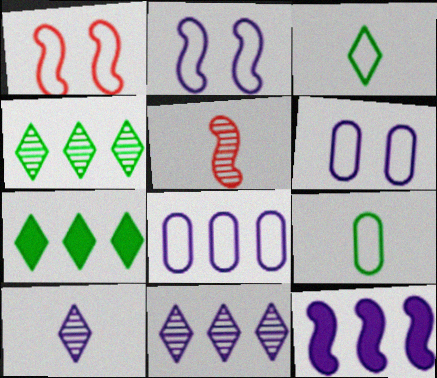[[1, 3, 8], 
[5, 6, 7], 
[6, 10, 12], 
[8, 11, 12]]